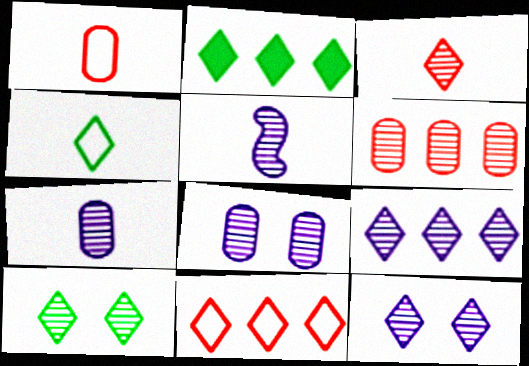[[2, 4, 10], 
[2, 9, 11], 
[3, 9, 10], 
[5, 6, 10], 
[5, 8, 9]]